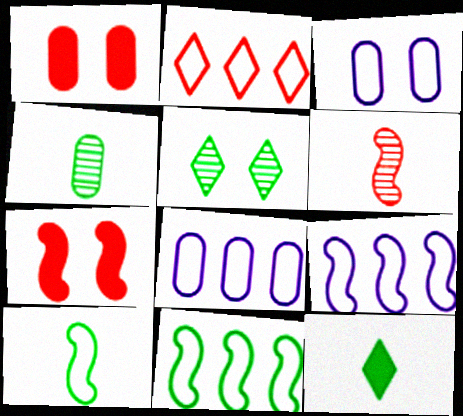[[1, 2, 6], 
[1, 4, 8], 
[2, 3, 10], 
[2, 8, 11], 
[3, 5, 7], 
[4, 10, 12]]